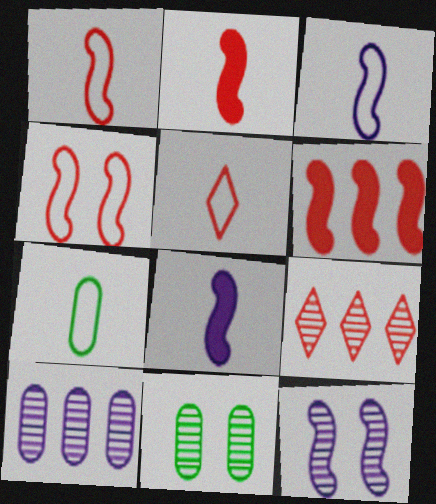[[3, 5, 7]]